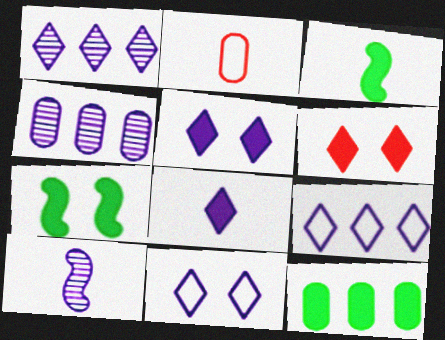[[1, 2, 7], 
[1, 8, 11]]